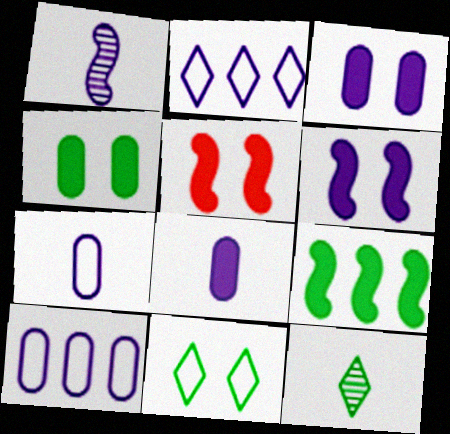[[1, 2, 3], 
[5, 10, 12]]